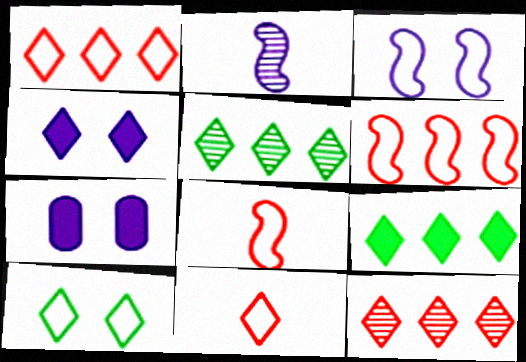[[4, 5, 11], 
[5, 7, 8]]